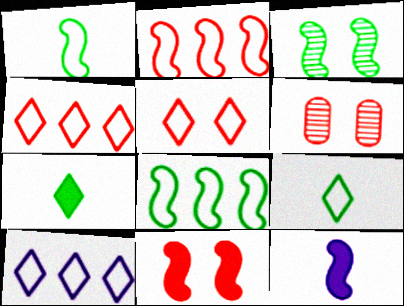[[2, 3, 12], 
[5, 6, 11], 
[5, 9, 10]]